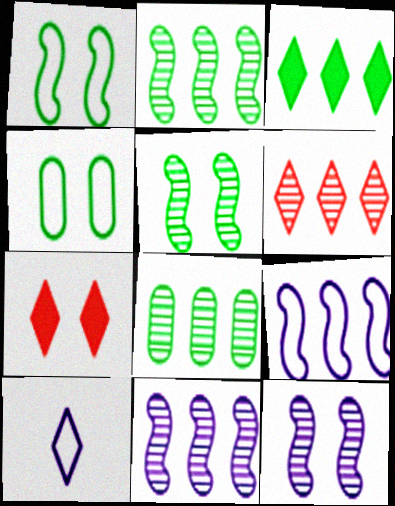[[4, 7, 12], 
[6, 8, 11]]